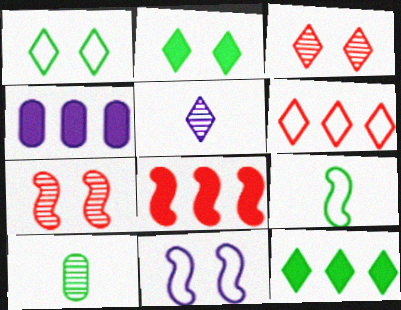[[2, 5, 6], 
[3, 4, 9], 
[4, 5, 11], 
[4, 8, 12]]